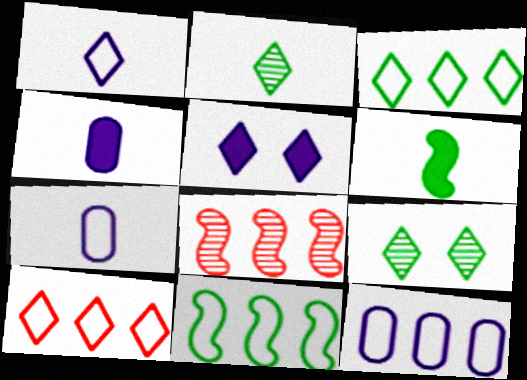[[2, 5, 10], 
[10, 11, 12]]